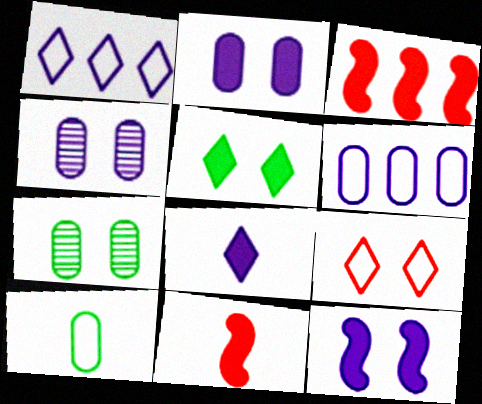[[1, 7, 11], 
[7, 9, 12]]